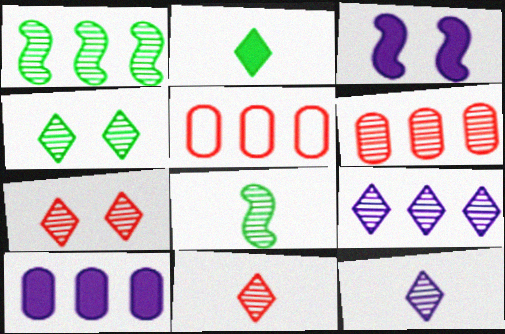[[1, 6, 9], 
[4, 9, 11]]